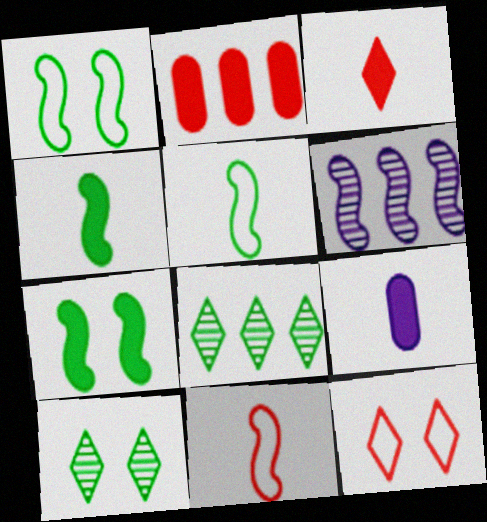[[3, 4, 9], 
[6, 7, 11]]